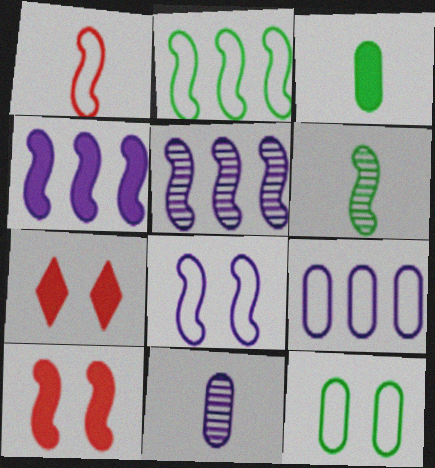[[1, 2, 8], 
[2, 7, 11], 
[3, 4, 7], 
[6, 7, 9]]